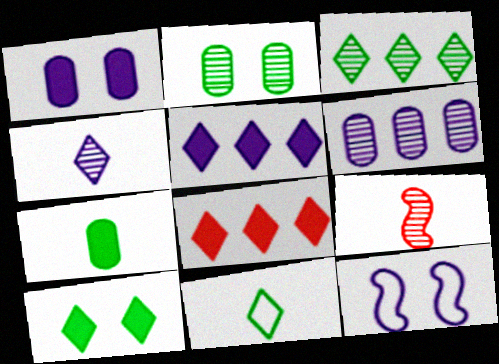[[3, 10, 11]]